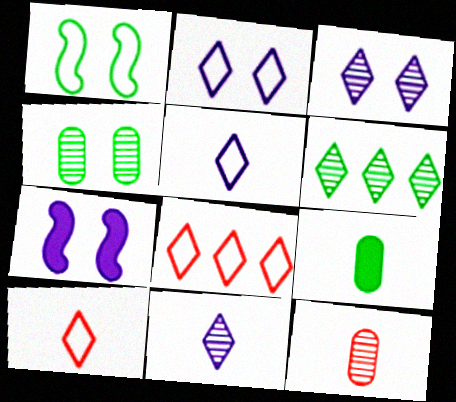[[1, 6, 9]]